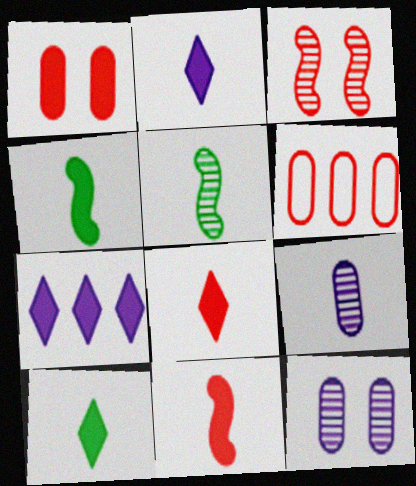[[1, 4, 7], 
[2, 8, 10], 
[3, 6, 8]]